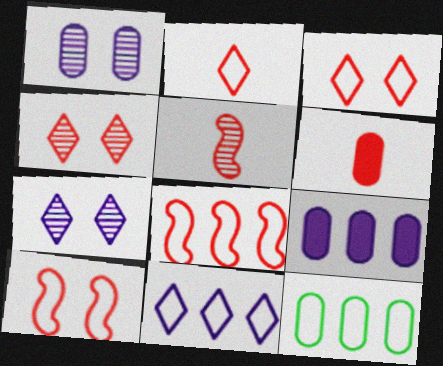[[1, 6, 12], 
[2, 5, 6], 
[4, 6, 8], 
[8, 11, 12]]